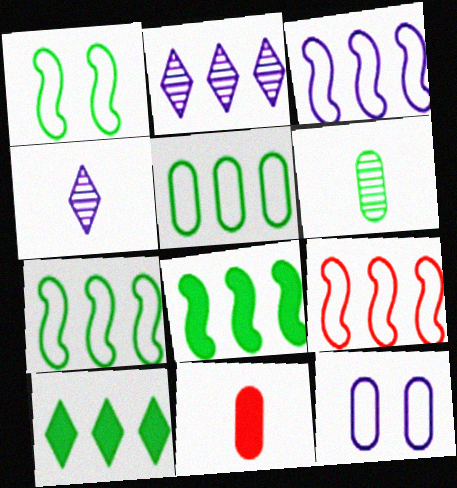[[1, 2, 11], 
[1, 6, 10], 
[3, 7, 9]]